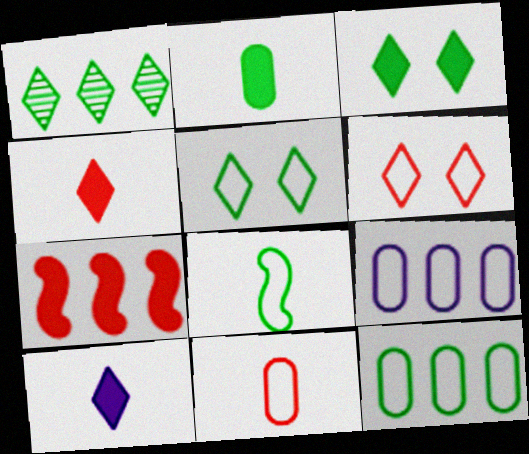[[1, 6, 10], 
[1, 7, 9], 
[5, 8, 12], 
[6, 8, 9]]